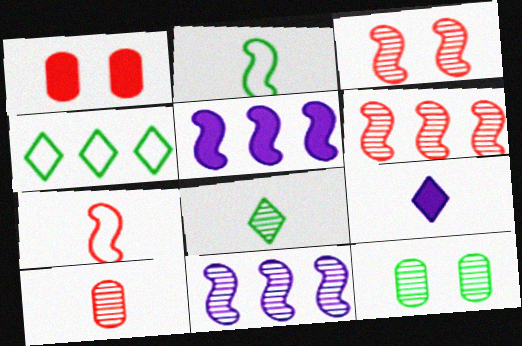[[2, 3, 5], 
[2, 9, 10]]